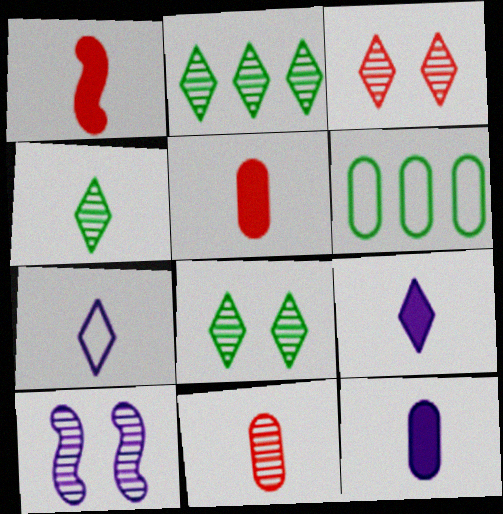[[2, 4, 8], 
[2, 10, 11]]